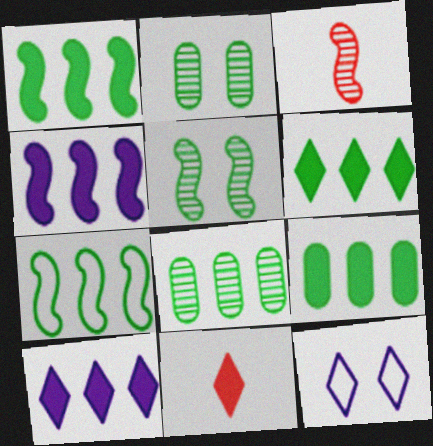[[1, 6, 9], 
[3, 9, 12], 
[6, 7, 8]]